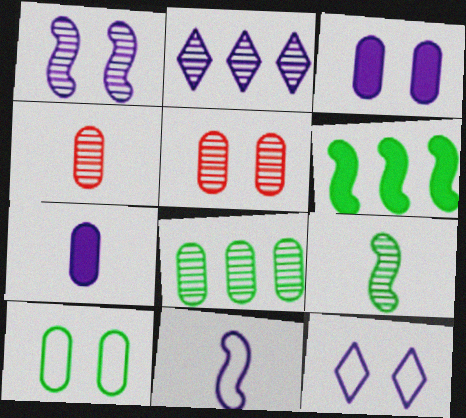[[1, 3, 12], 
[2, 3, 11], 
[2, 5, 9], 
[3, 5, 10], 
[4, 6, 12]]